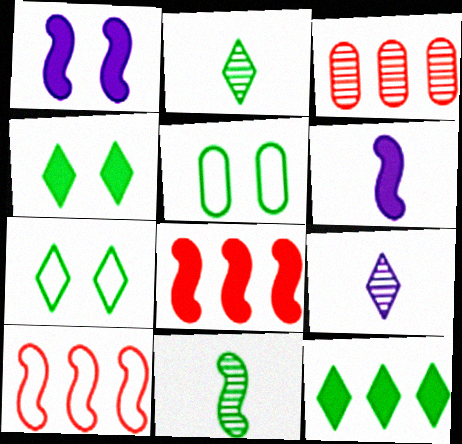[[1, 10, 11], 
[2, 7, 12], 
[3, 6, 7], 
[5, 8, 9], 
[5, 11, 12]]